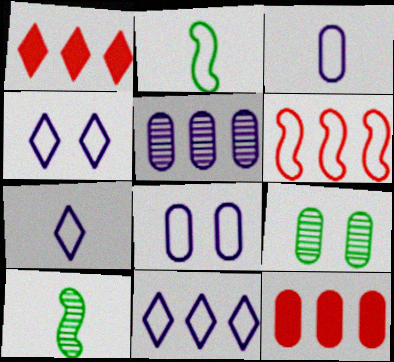[[1, 8, 10], 
[3, 9, 12], 
[4, 7, 11], 
[4, 10, 12]]